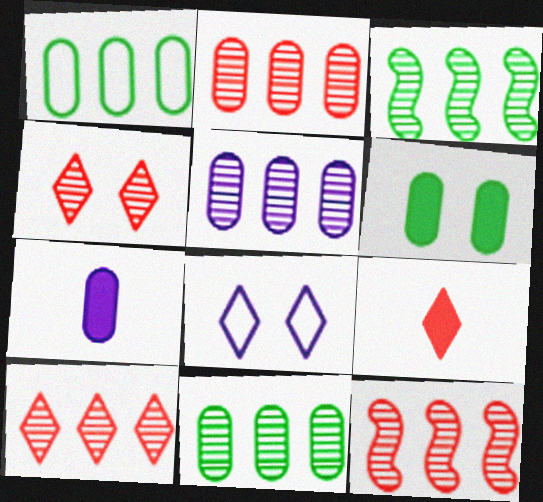[[2, 5, 11], 
[2, 10, 12], 
[3, 5, 10]]